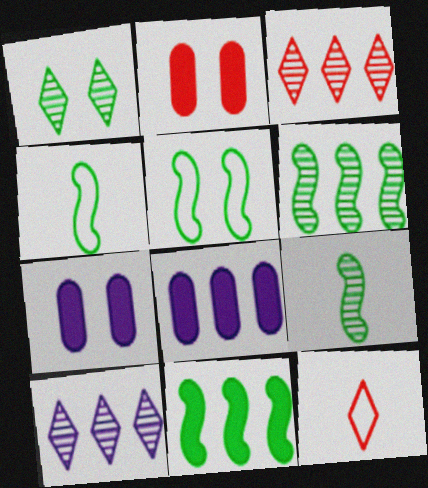[[2, 4, 10], 
[3, 4, 7], 
[5, 9, 11], 
[6, 7, 12]]